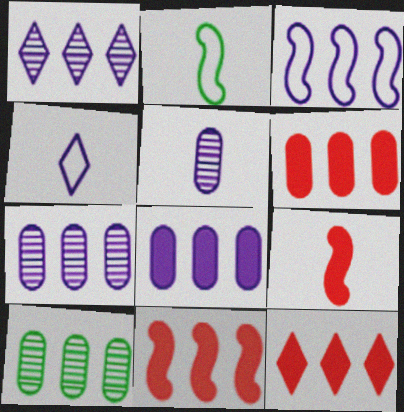[[1, 3, 8], 
[3, 10, 12], 
[6, 11, 12]]